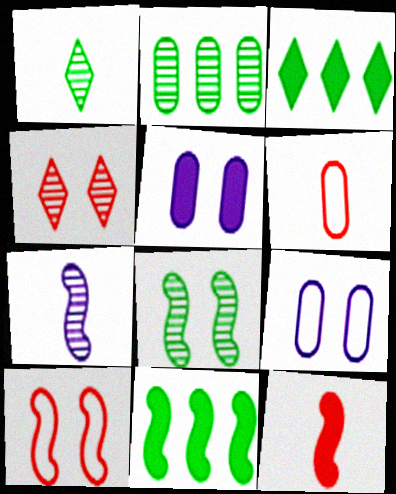[[1, 2, 8], 
[2, 4, 7], 
[2, 5, 6], 
[3, 5, 12], 
[7, 10, 11]]